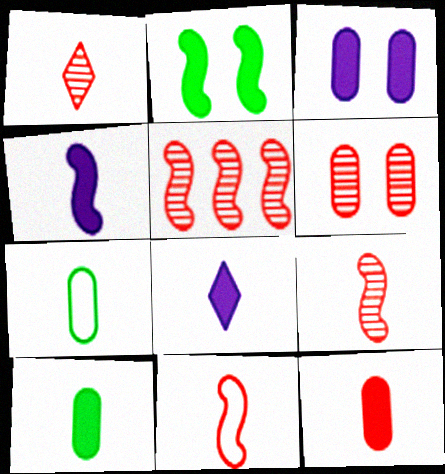[[1, 4, 7], 
[1, 5, 6], 
[1, 11, 12], 
[7, 8, 9]]